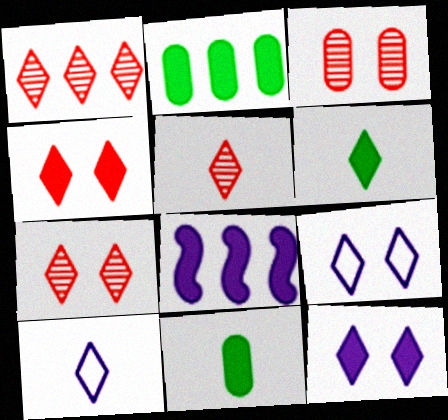[[1, 5, 7], 
[1, 6, 9], 
[4, 8, 11], 
[5, 6, 10]]